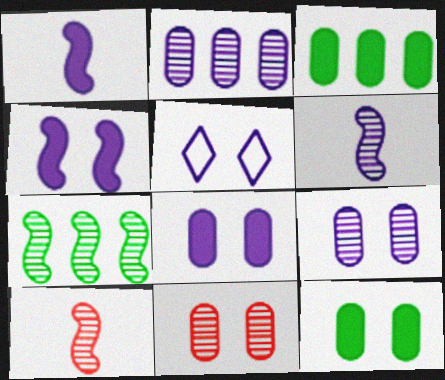[[1, 2, 5], 
[3, 5, 10], 
[4, 5, 9]]